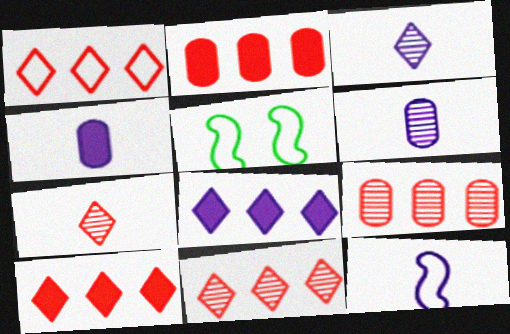[[1, 10, 11], 
[2, 3, 5], 
[3, 4, 12], 
[4, 5, 11], 
[5, 6, 10]]